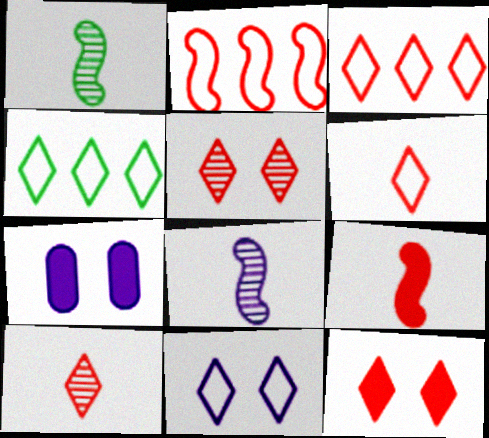[[1, 3, 7], 
[3, 10, 12], 
[4, 6, 11]]